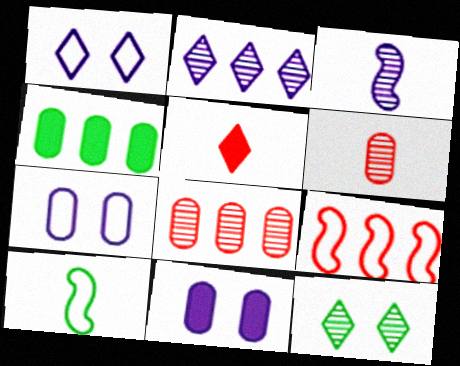[[2, 4, 9], 
[3, 8, 12], 
[4, 6, 7], 
[4, 10, 12]]